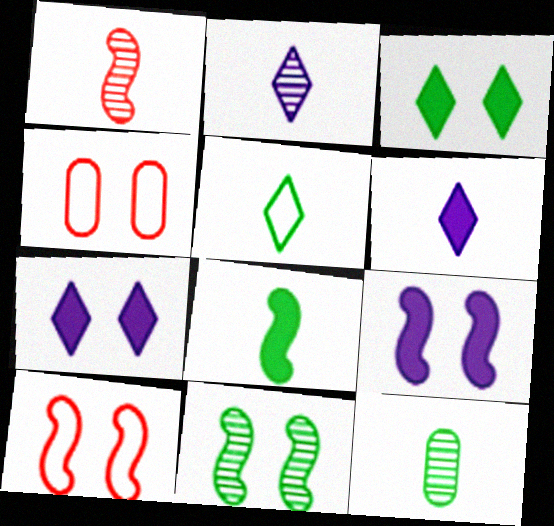[[1, 2, 12], 
[4, 7, 11], 
[5, 8, 12], 
[9, 10, 11]]